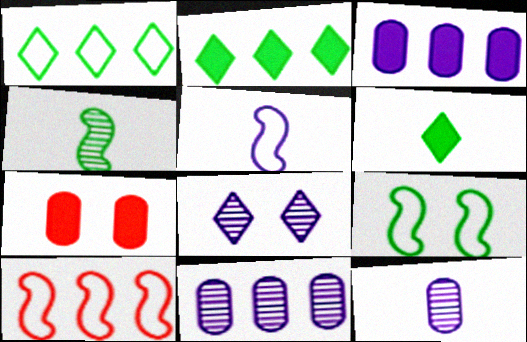[[2, 10, 11], 
[3, 5, 8], 
[5, 9, 10], 
[7, 8, 9]]